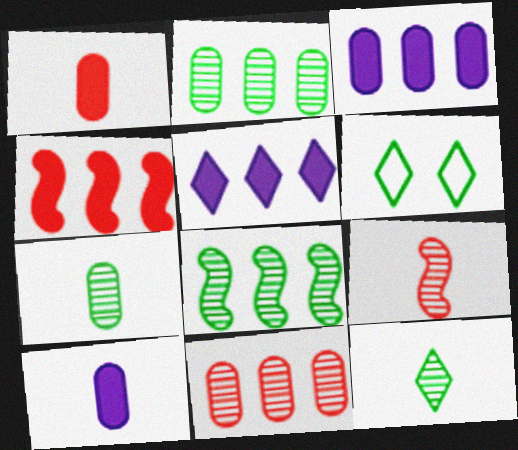[[3, 6, 9]]